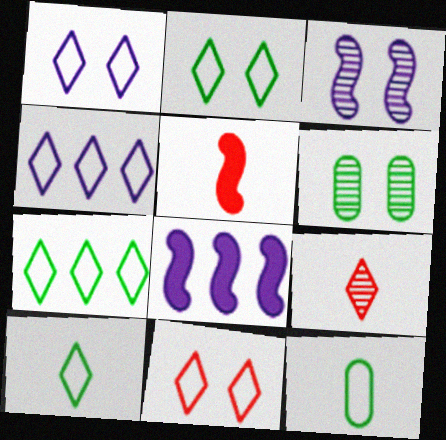[[1, 2, 11], 
[2, 7, 10], 
[4, 5, 6], 
[4, 10, 11]]